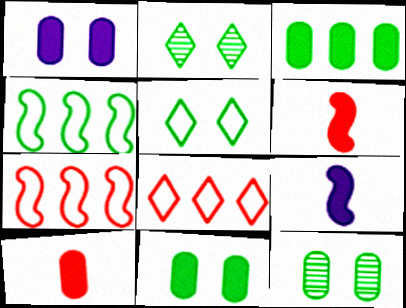[[1, 3, 10], 
[8, 9, 12]]